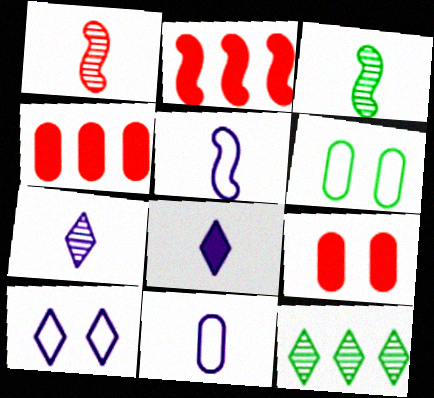[[2, 6, 7], 
[3, 4, 10], 
[5, 9, 12]]